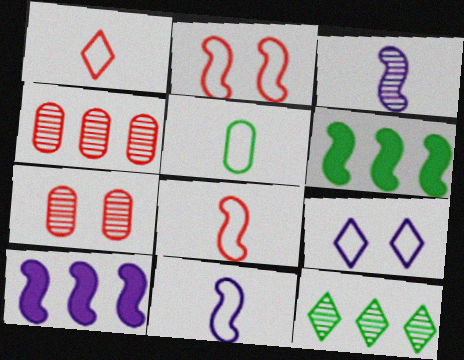[[1, 5, 11], 
[2, 3, 6], 
[3, 7, 12]]